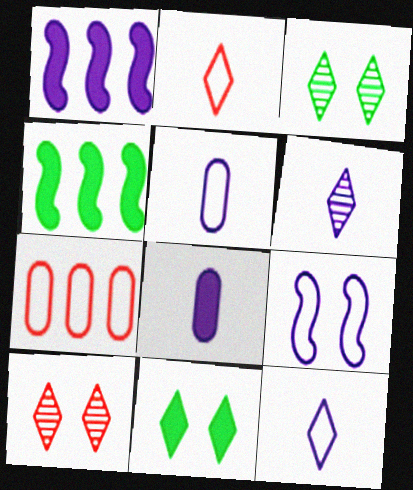[[4, 5, 10]]